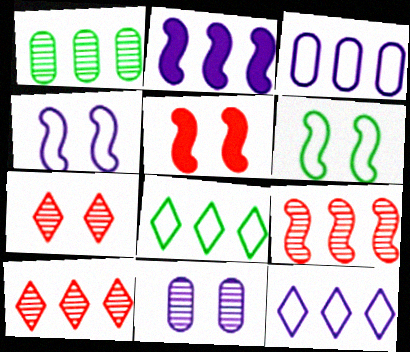[]